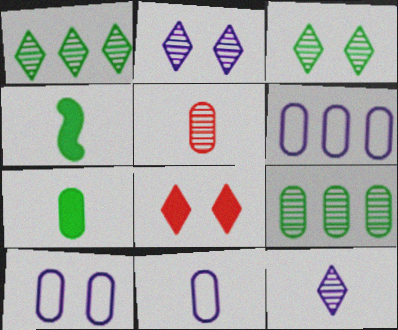[[5, 7, 11], 
[6, 10, 11]]